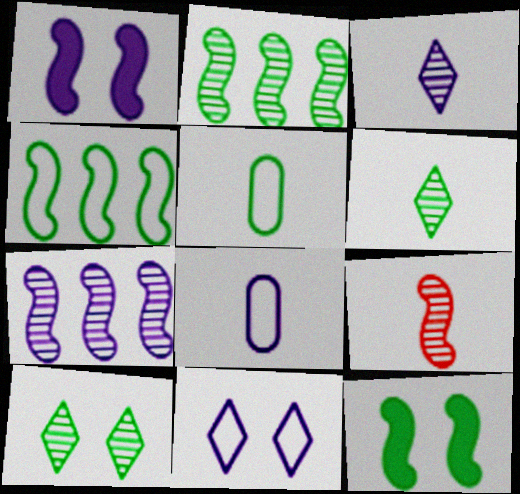[[1, 4, 9]]